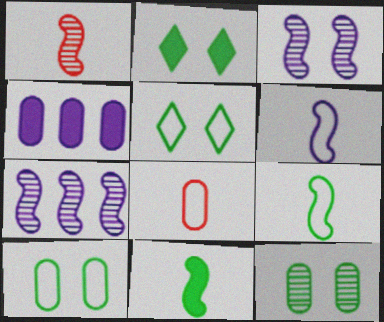[[1, 4, 5], 
[1, 6, 11], 
[2, 7, 8], 
[4, 8, 12]]